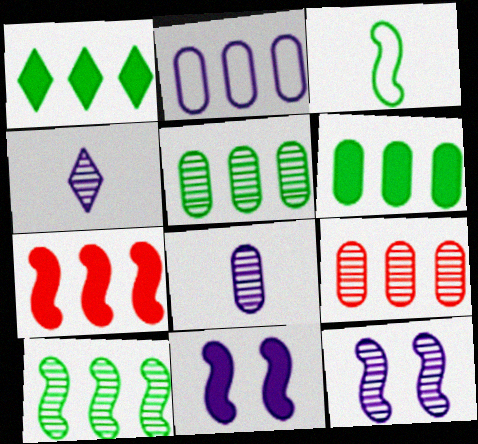[[2, 4, 11], 
[2, 6, 9], 
[3, 7, 12]]